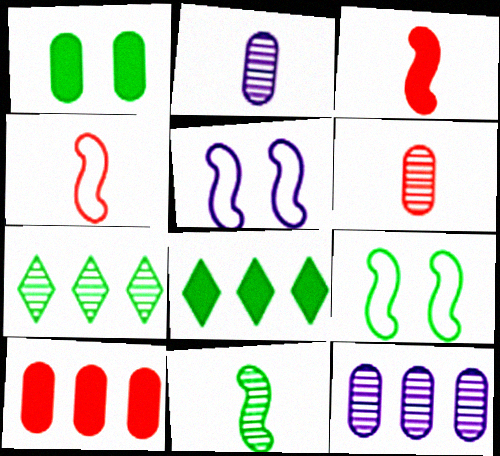[[5, 6, 8]]